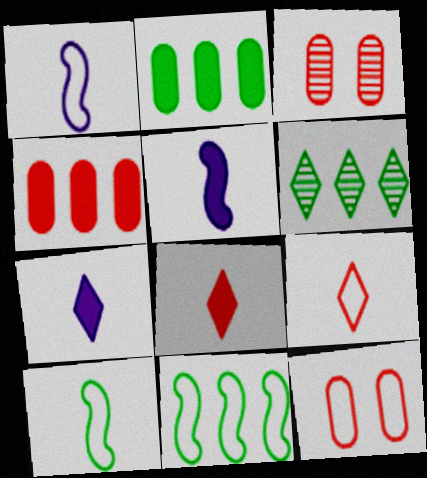[[2, 6, 11], 
[3, 7, 11], 
[5, 6, 12]]